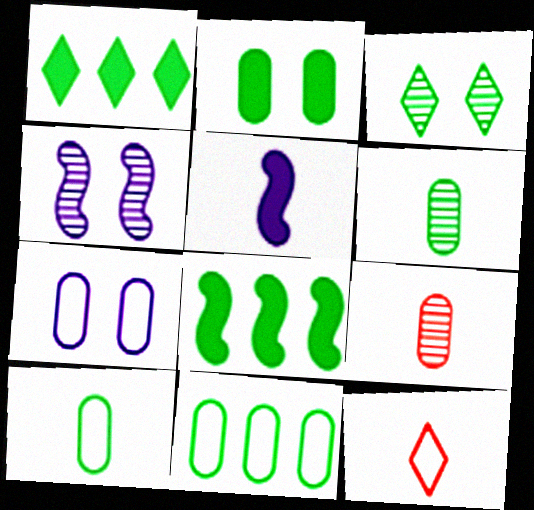[[2, 6, 11], 
[3, 8, 10], 
[5, 6, 12]]